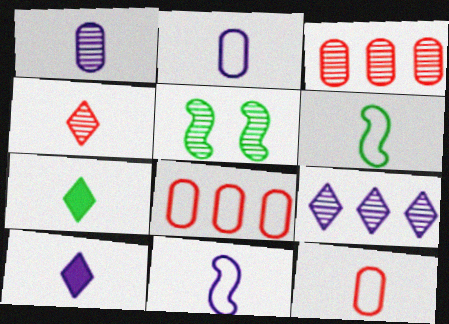[[1, 10, 11], 
[5, 8, 10]]